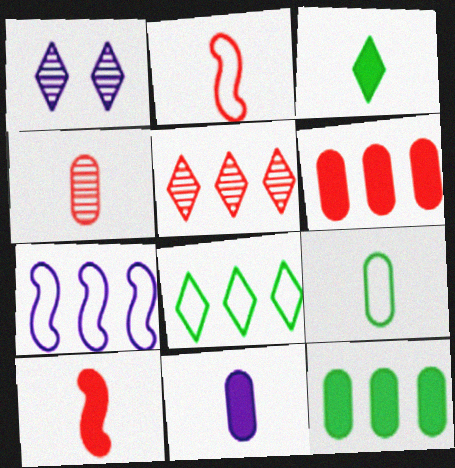[[1, 2, 12], 
[1, 7, 11], 
[3, 10, 11], 
[4, 9, 11], 
[5, 7, 12]]